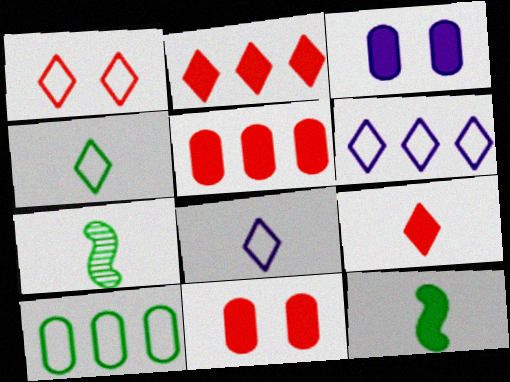[[1, 4, 6], 
[2, 3, 12], 
[6, 7, 11]]